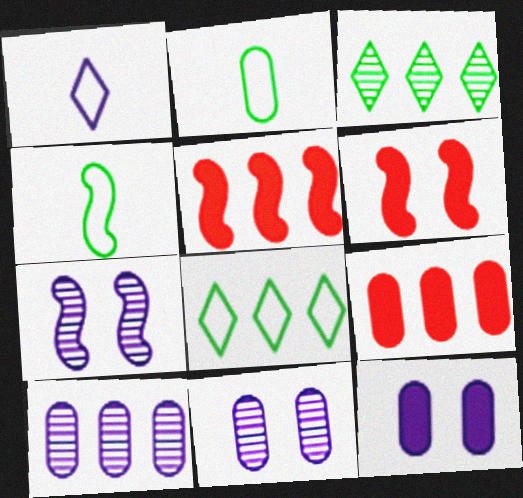[[2, 9, 11], 
[4, 5, 7], 
[5, 8, 10]]